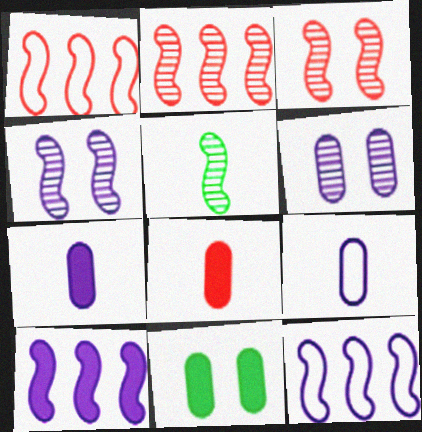[[2, 4, 5]]